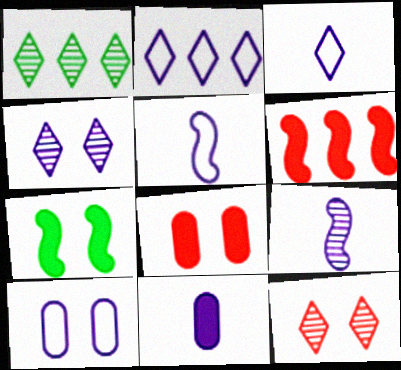[[1, 5, 8], 
[2, 5, 10], 
[3, 9, 11], 
[7, 10, 12]]